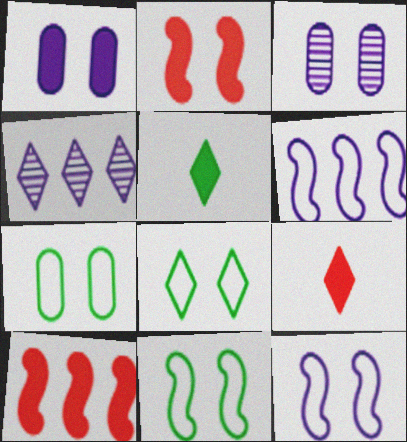[[1, 5, 10], 
[2, 3, 8], 
[4, 8, 9], 
[7, 8, 11]]